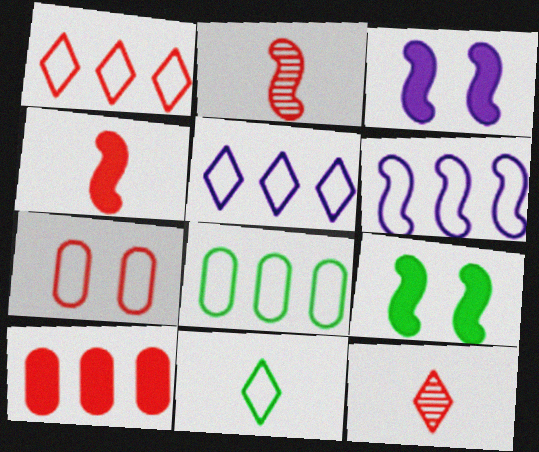[[1, 6, 8], 
[2, 6, 9], 
[3, 8, 12], 
[6, 7, 11]]